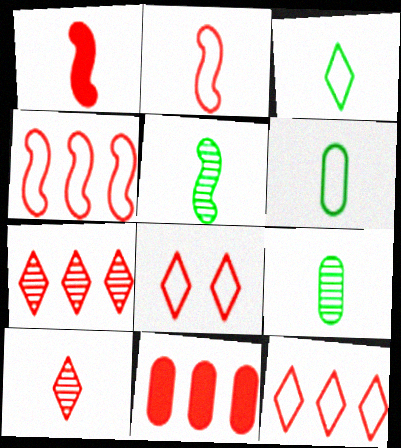[[4, 7, 11]]